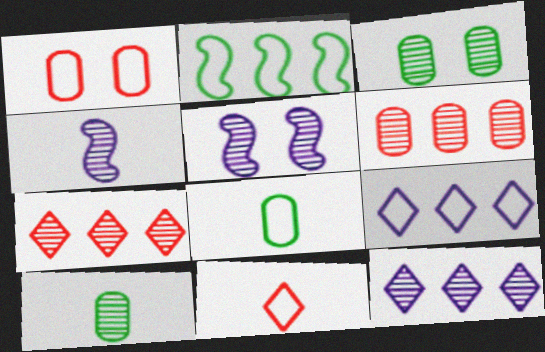[[3, 4, 7], 
[5, 7, 10]]